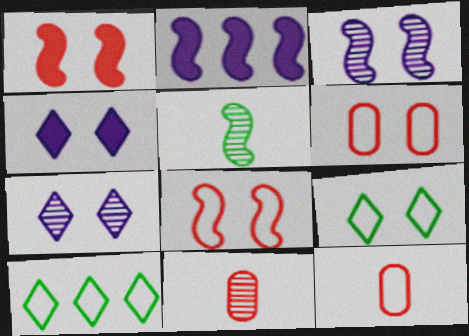[[2, 5, 8], 
[2, 9, 11]]